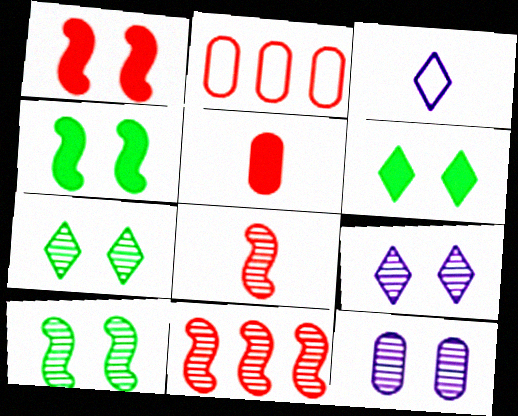[]